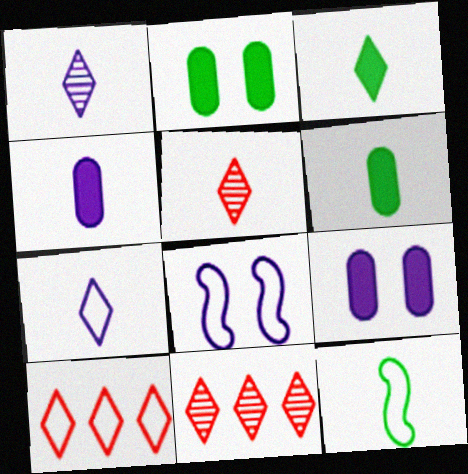[[3, 5, 7], 
[4, 5, 12], 
[6, 8, 11], 
[9, 11, 12]]